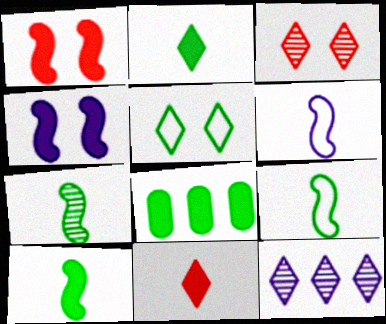[[3, 6, 8], 
[4, 8, 11], 
[5, 7, 8], 
[5, 11, 12], 
[7, 9, 10]]